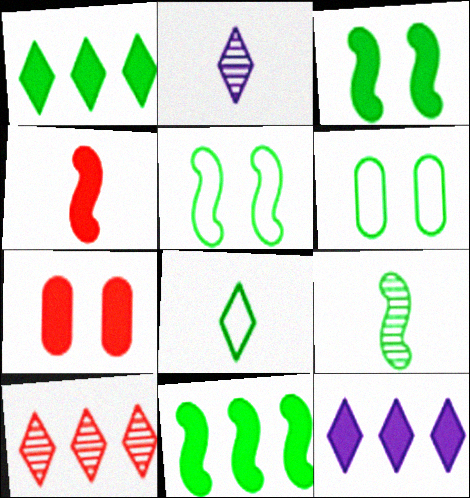[[1, 6, 9], 
[5, 9, 11]]